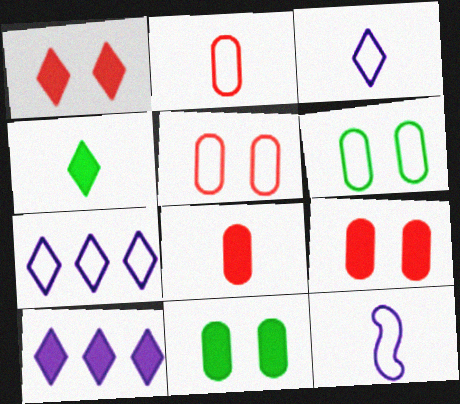[[1, 4, 10]]